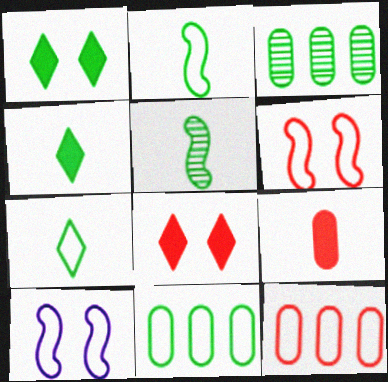[[1, 2, 3], 
[1, 5, 11], 
[7, 10, 12]]